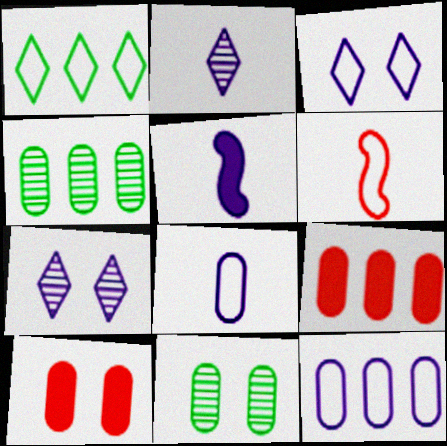[[2, 5, 8], 
[4, 8, 10], 
[4, 9, 12], 
[5, 7, 12], 
[8, 9, 11]]